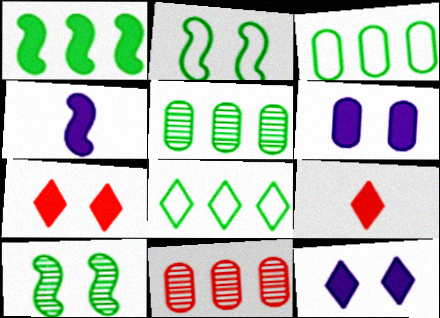[[1, 5, 8], 
[1, 6, 9]]